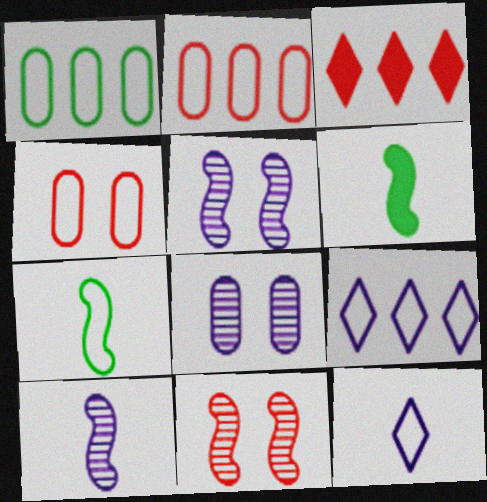[[3, 7, 8], 
[4, 7, 9]]